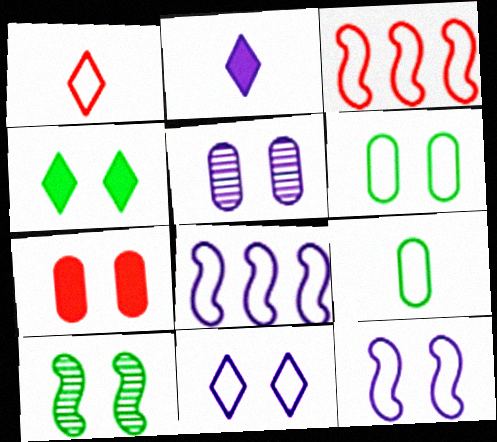[[1, 6, 8], 
[2, 5, 8], 
[3, 9, 11], 
[4, 6, 10], 
[5, 6, 7], 
[7, 10, 11]]